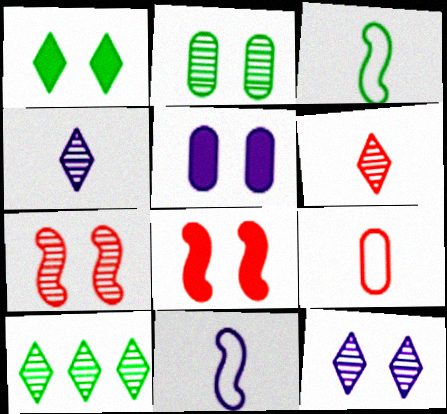[[1, 5, 8], 
[2, 7, 12], 
[6, 10, 12]]